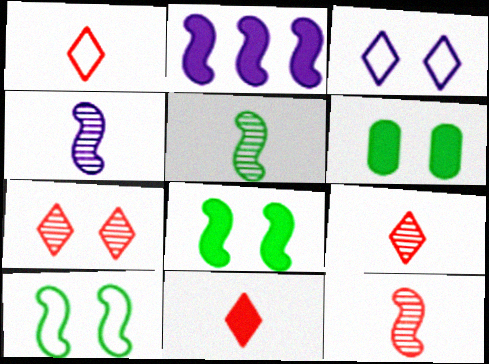[[1, 9, 11], 
[2, 6, 11], 
[2, 10, 12], 
[4, 5, 12]]